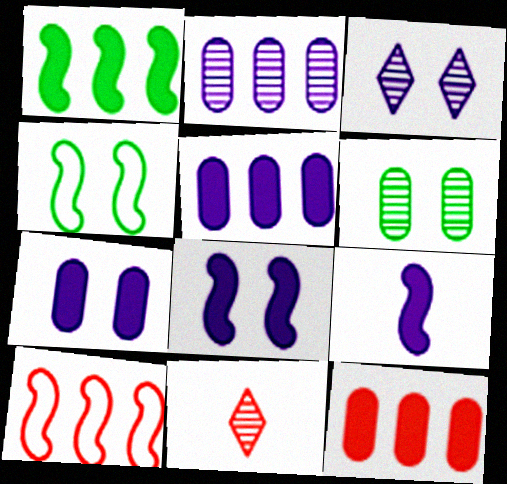[[4, 5, 11]]